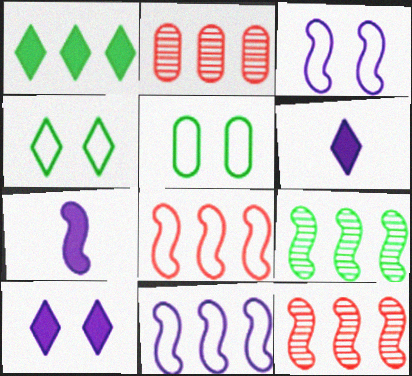[[1, 2, 11], 
[2, 4, 7], 
[5, 6, 12]]